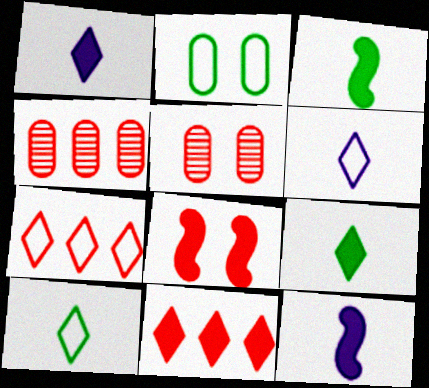[]